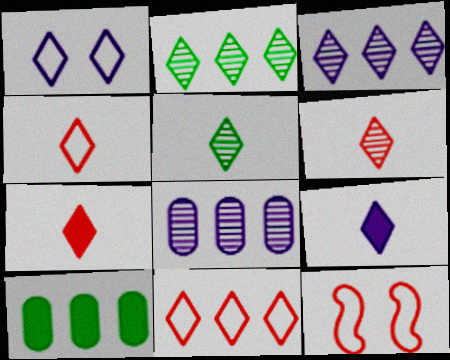[[1, 2, 7], 
[1, 3, 9], 
[4, 5, 9], 
[4, 6, 7]]